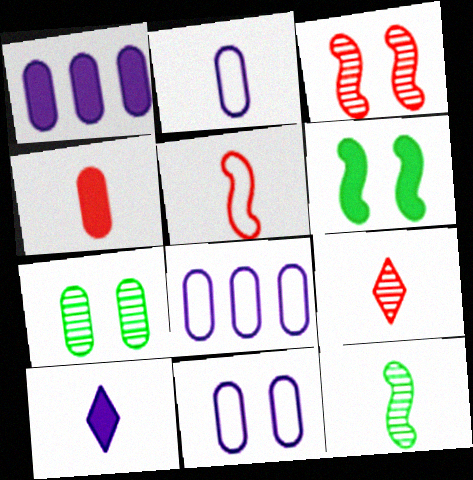[[2, 8, 11], 
[4, 5, 9], 
[4, 7, 8], 
[6, 8, 9]]